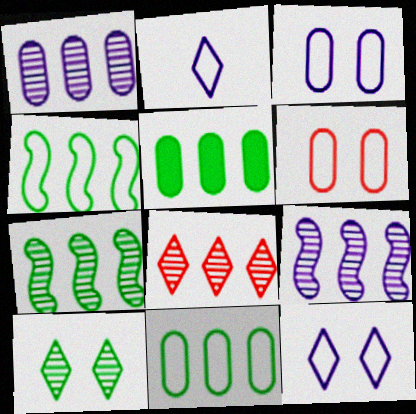[[1, 7, 8], 
[2, 4, 6]]